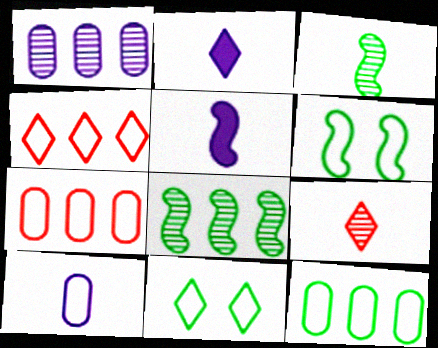[[4, 6, 10]]